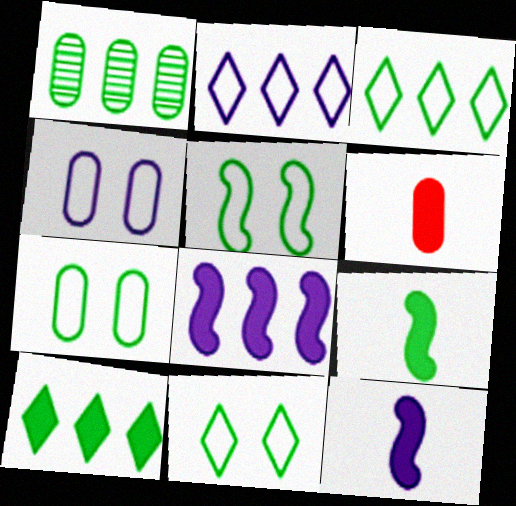[[1, 4, 6], 
[1, 9, 11], 
[5, 7, 11]]